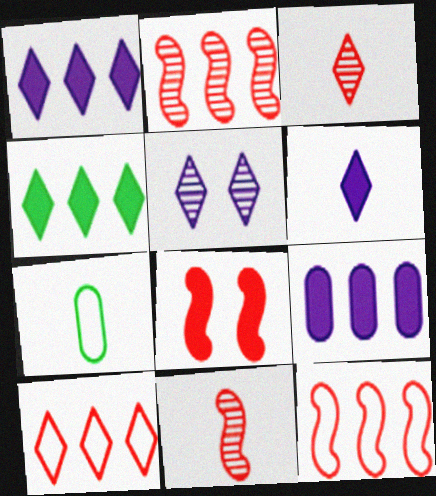[[6, 7, 11], 
[8, 11, 12]]